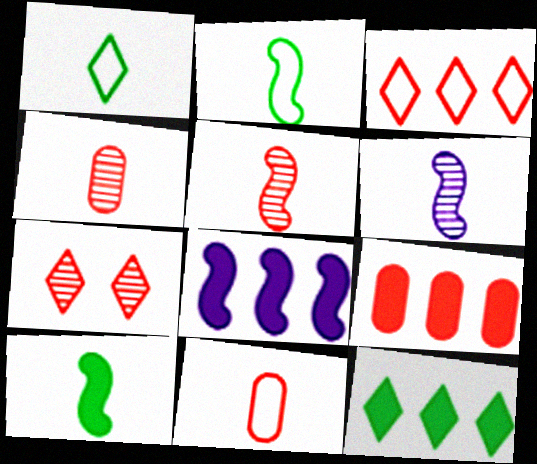[[8, 9, 12]]